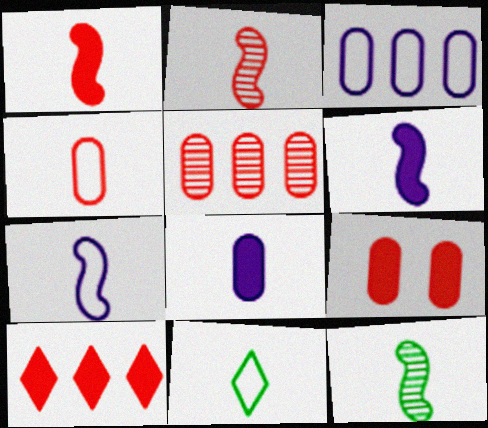[[1, 7, 12], 
[1, 9, 10], 
[2, 8, 11], 
[4, 5, 9], 
[4, 7, 11]]